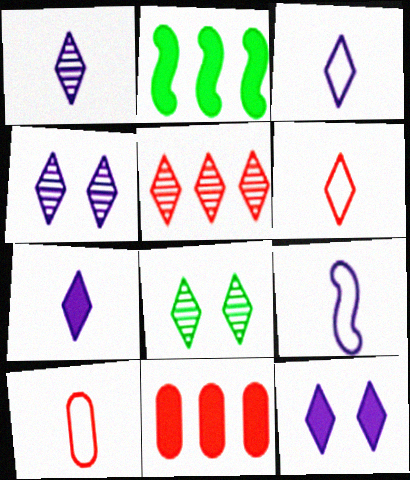[[1, 3, 7], 
[1, 5, 8], 
[2, 4, 10], 
[8, 9, 11]]